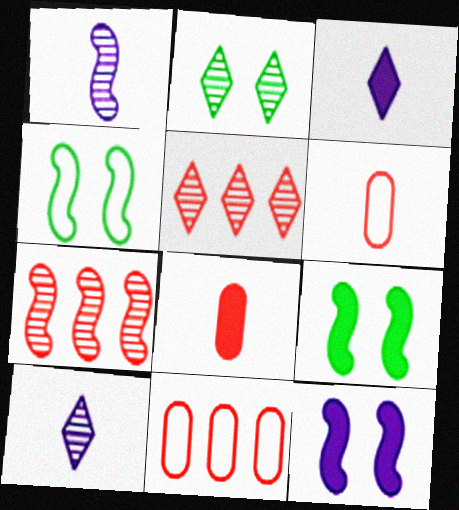[[2, 5, 10], 
[9, 10, 11]]